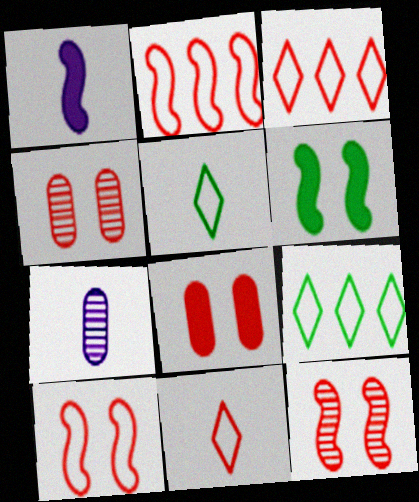[[1, 4, 9], 
[3, 6, 7]]